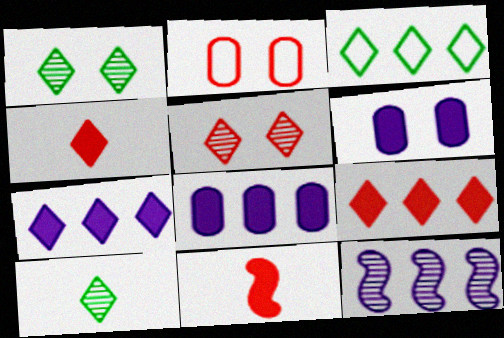[]